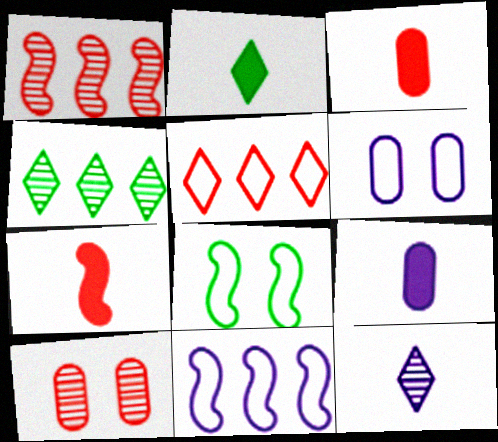[[1, 2, 6], 
[2, 7, 9], 
[2, 10, 11], 
[4, 6, 7], 
[5, 7, 10]]